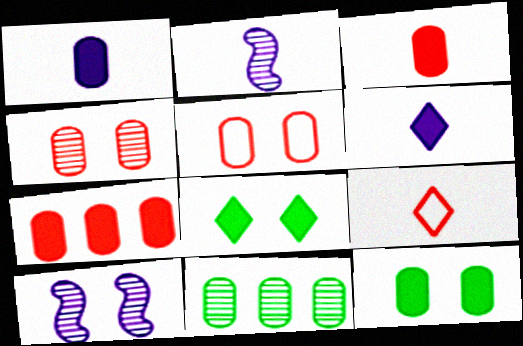[[1, 5, 11], 
[1, 7, 12], 
[5, 8, 10]]